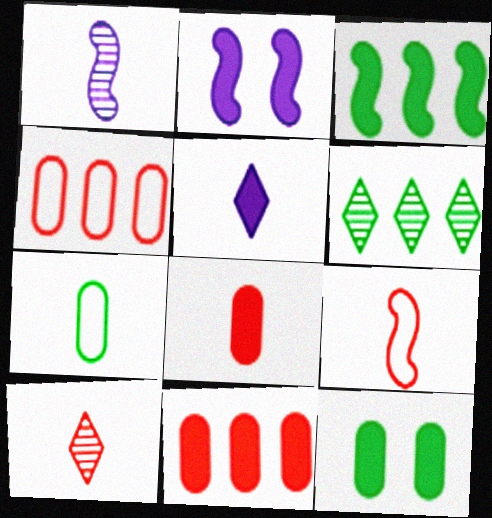[[8, 9, 10]]